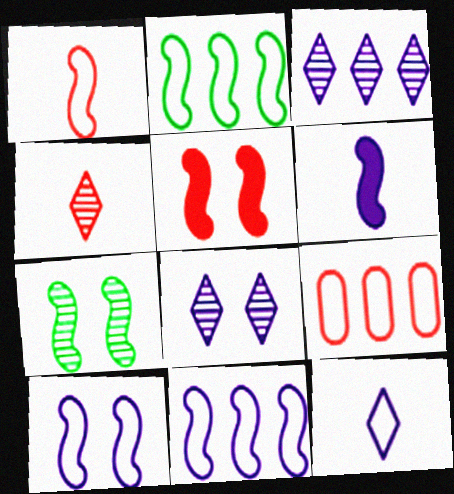[[1, 2, 10], 
[4, 5, 9], 
[5, 7, 10]]